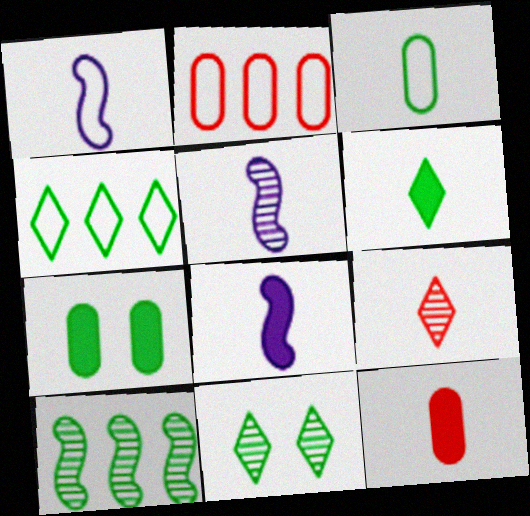[[1, 5, 8], 
[2, 8, 11], 
[3, 8, 9], 
[4, 6, 11], 
[6, 8, 12]]